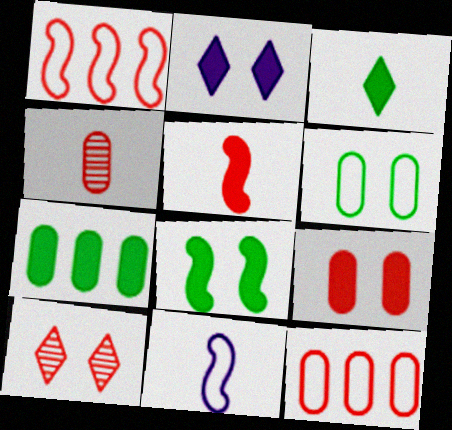[[2, 5, 7], 
[2, 8, 9], 
[3, 4, 11], 
[3, 7, 8], 
[4, 9, 12], 
[5, 10, 12], 
[7, 10, 11]]